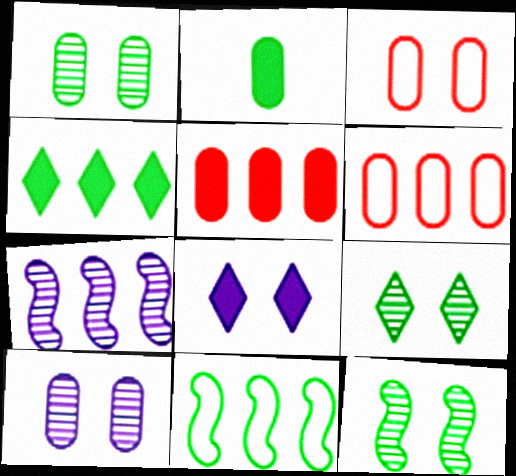[[1, 9, 12], 
[2, 6, 10], 
[2, 9, 11], 
[3, 8, 12], 
[4, 6, 7]]